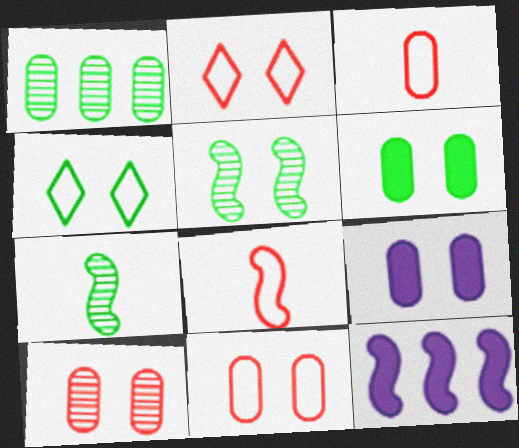[[1, 3, 9], 
[2, 5, 9], 
[4, 5, 6], 
[5, 8, 12]]